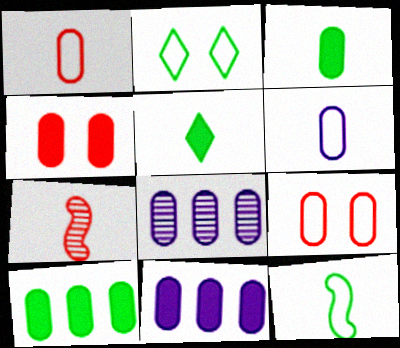[[2, 7, 11], 
[3, 4, 11], 
[3, 8, 9], 
[5, 6, 7]]